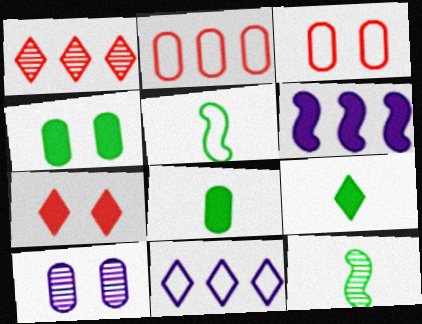[[1, 10, 12], 
[2, 8, 10], 
[3, 4, 10], 
[3, 5, 11], 
[6, 7, 8]]